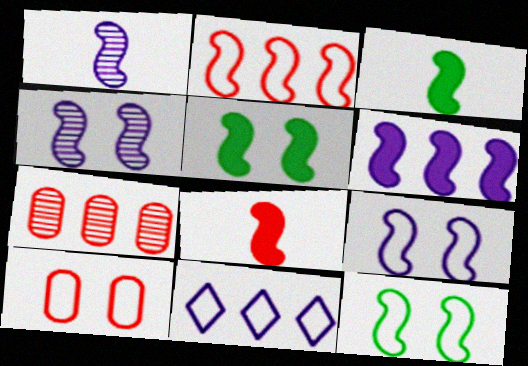[[1, 2, 5], 
[1, 6, 9], 
[2, 3, 4], 
[5, 6, 8]]